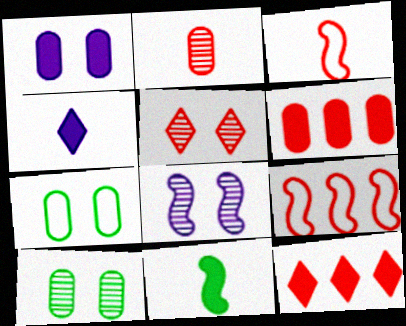[[1, 11, 12], 
[3, 5, 6], 
[4, 9, 10], 
[5, 8, 10], 
[8, 9, 11]]